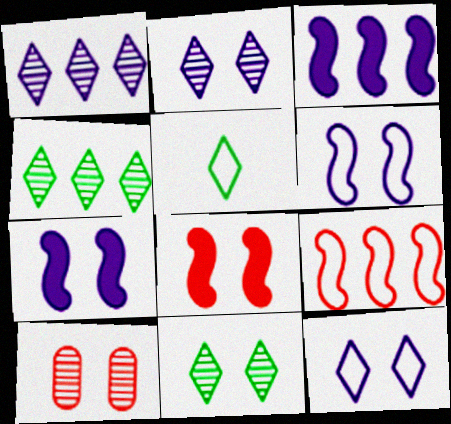[[3, 5, 10]]